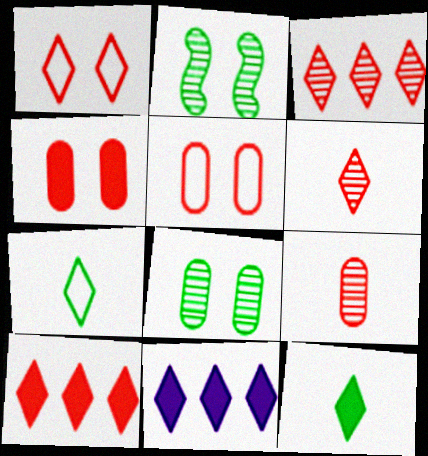[[1, 6, 10]]